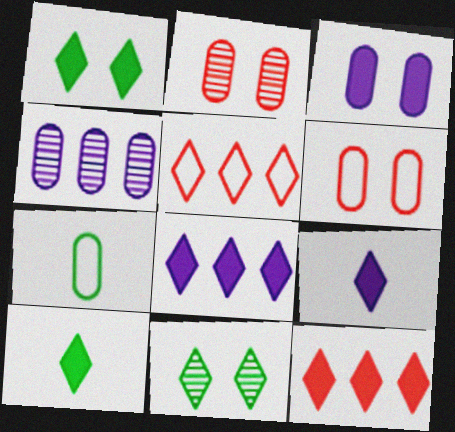[[1, 9, 12], 
[5, 9, 11]]